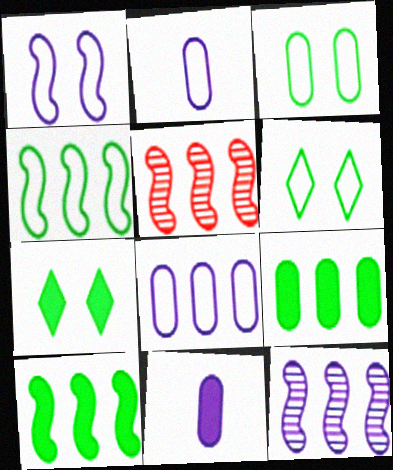[[2, 5, 7], 
[5, 6, 11]]